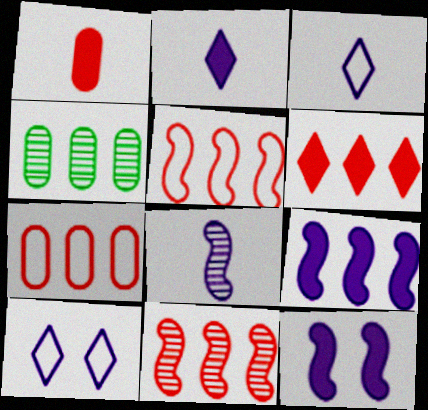[[6, 7, 11]]